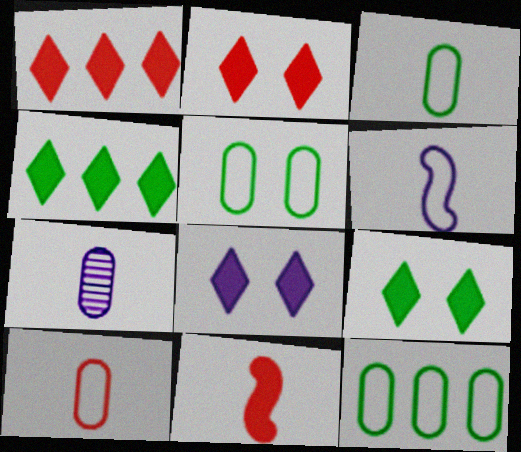[[2, 8, 9], 
[3, 5, 12]]